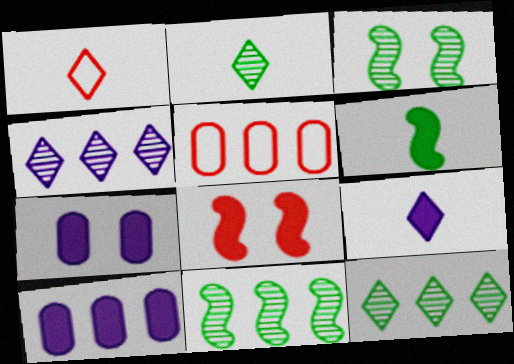[[1, 2, 9], 
[1, 3, 10], 
[1, 7, 11], 
[3, 5, 9]]